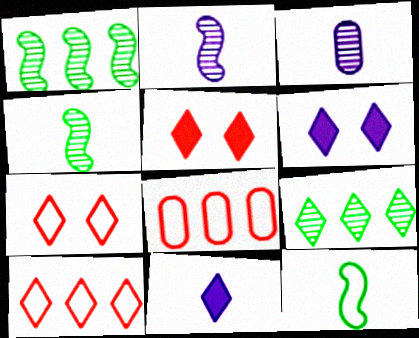[[4, 6, 8], 
[7, 9, 11]]